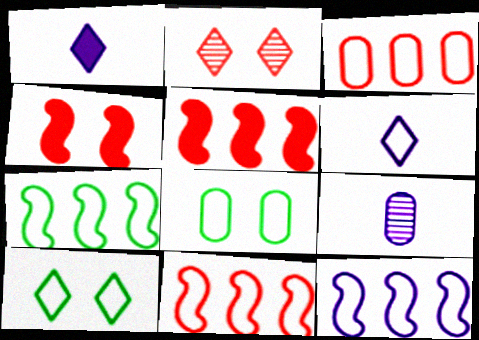[[5, 9, 10], 
[6, 8, 11], 
[7, 11, 12]]